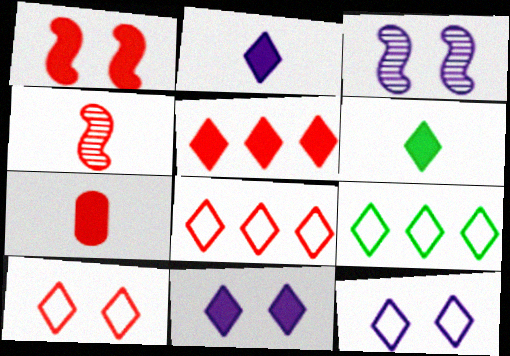[[1, 5, 7], 
[3, 7, 9], 
[5, 6, 11]]